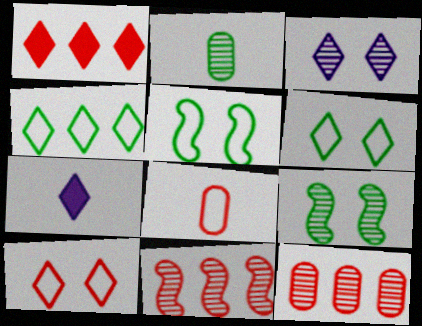[[2, 3, 11], 
[5, 7, 12]]